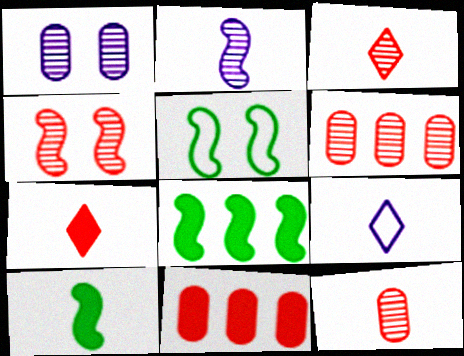[[3, 4, 6], 
[9, 10, 12]]